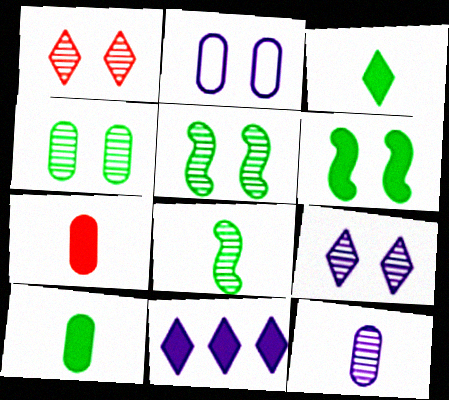[[1, 2, 6], 
[6, 7, 11]]